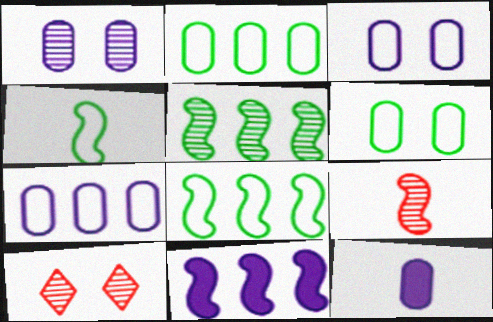[[1, 7, 12], 
[8, 10, 12]]